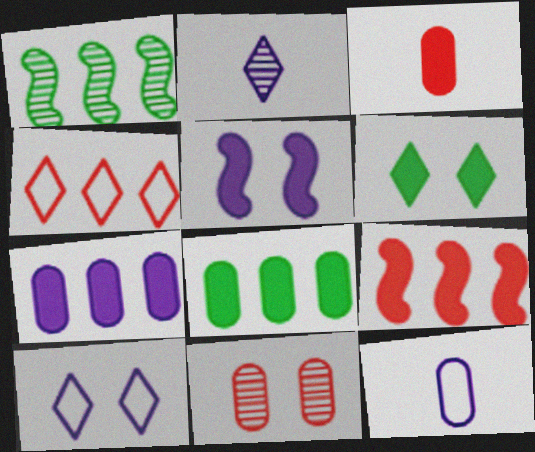[[1, 2, 11], 
[1, 3, 10], 
[1, 4, 7], 
[2, 4, 6], 
[8, 11, 12]]